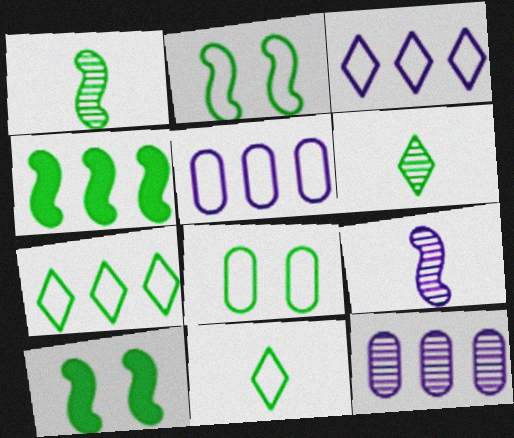[[1, 2, 4], 
[4, 6, 8]]